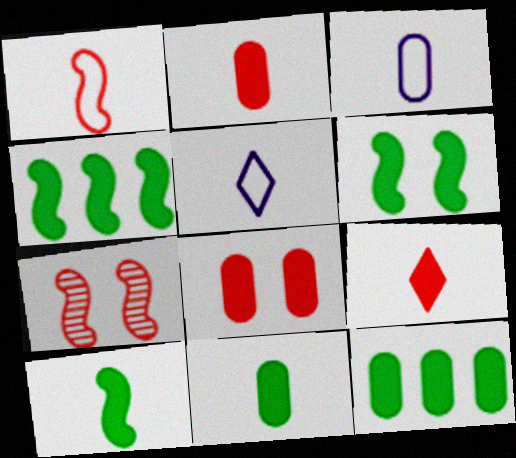[[4, 6, 10], 
[5, 7, 12]]